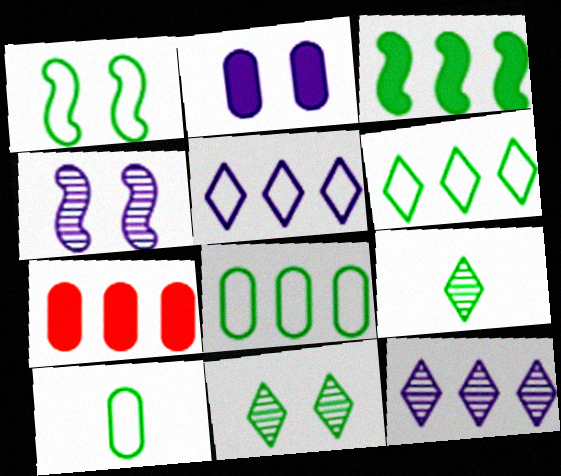[[1, 6, 10], 
[3, 10, 11]]